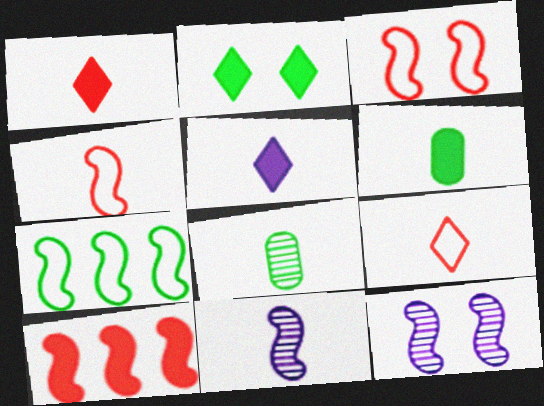[[2, 7, 8], 
[4, 5, 8], 
[6, 9, 11]]